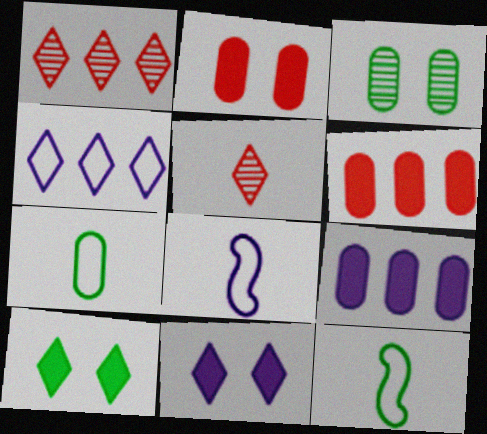[[4, 5, 10]]